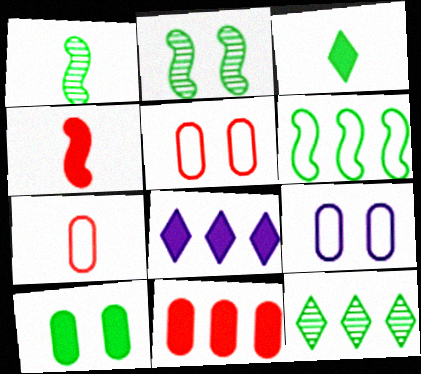[[1, 5, 8], 
[2, 7, 8], 
[4, 8, 10], 
[4, 9, 12]]